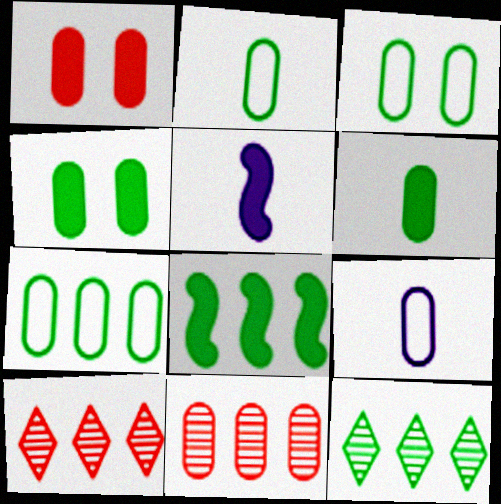[[2, 3, 7], 
[3, 5, 10], 
[4, 9, 11], 
[7, 8, 12]]